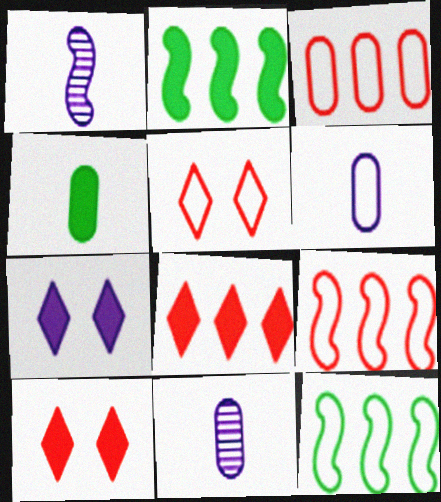[[2, 5, 11], 
[5, 6, 12], 
[10, 11, 12]]